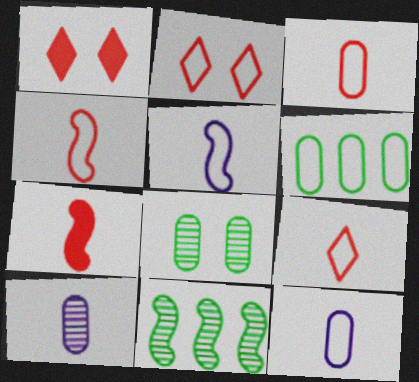[[1, 11, 12], 
[2, 5, 6], 
[3, 4, 9]]